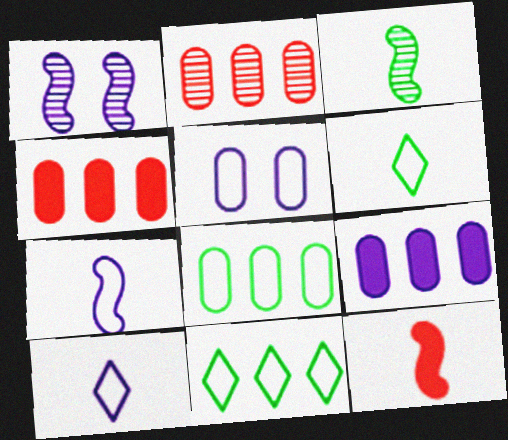[[1, 4, 6], 
[1, 9, 10], 
[2, 8, 9], 
[3, 7, 12]]